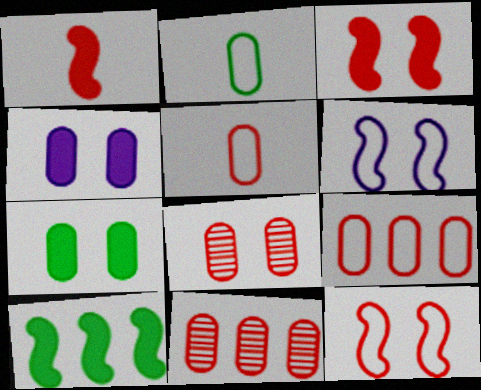[[2, 4, 11]]